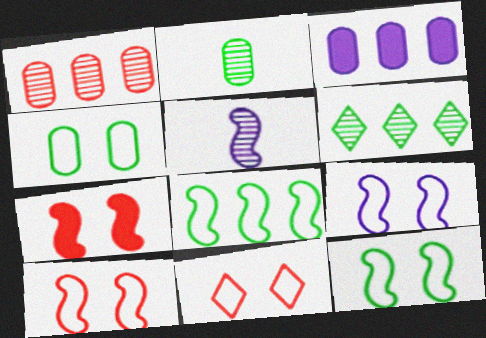[[4, 9, 11], 
[5, 7, 8], 
[9, 10, 12]]